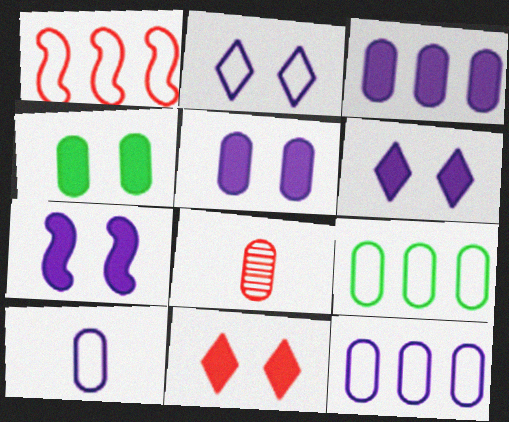[[1, 8, 11], 
[4, 7, 11], 
[4, 8, 12], 
[5, 6, 7], 
[5, 8, 9]]